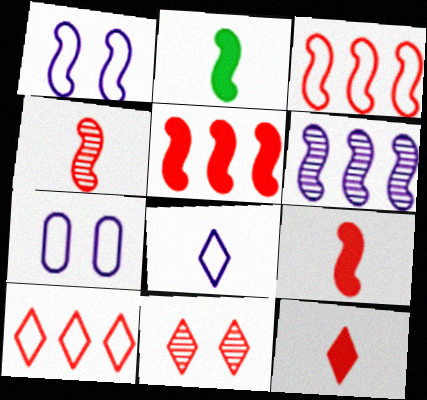[[10, 11, 12]]